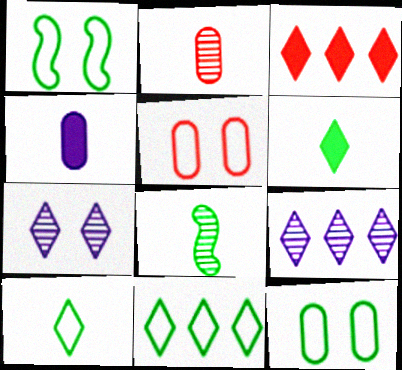[[3, 7, 10], 
[3, 9, 11]]